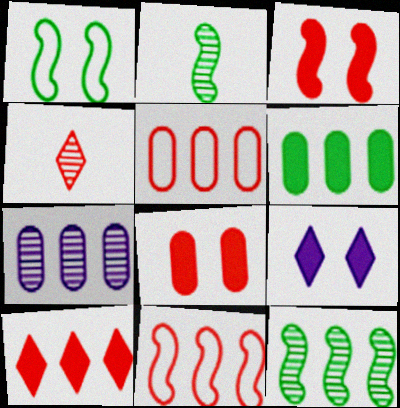[[2, 5, 9], 
[3, 4, 5], 
[4, 8, 11], 
[5, 6, 7]]